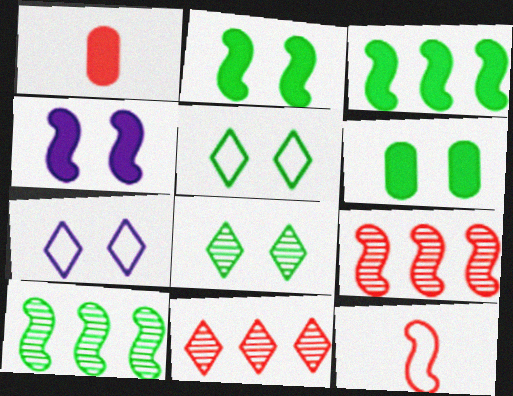[[1, 7, 10], 
[4, 10, 12]]